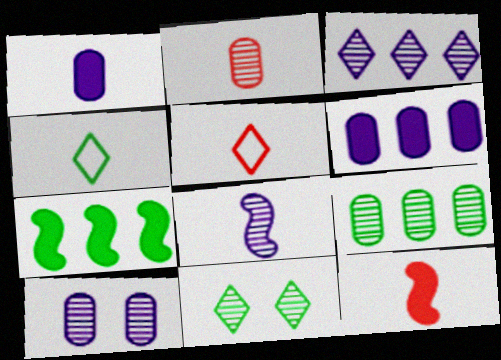[[2, 5, 12], 
[2, 9, 10], 
[3, 8, 10], 
[5, 7, 10]]